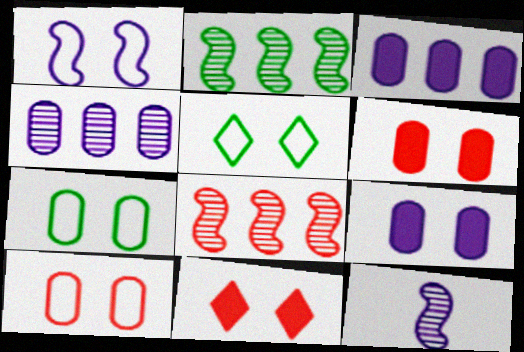[[1, 5, 10]]